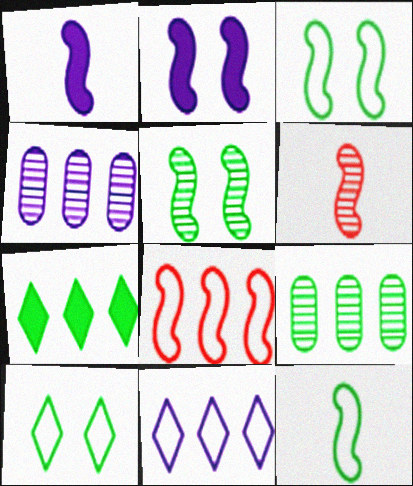[[1, 5, 8], 
[1, 6, 12], 
[4, 7, 8]]